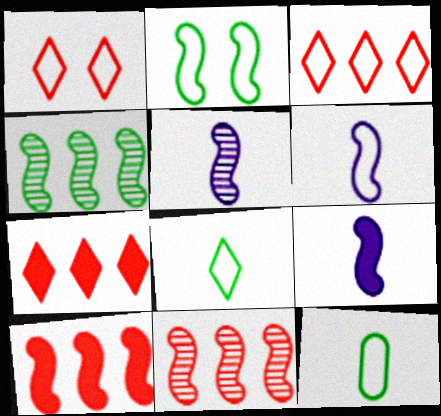[[2, 5, 10], 
[2, 9, 11], 
[5, 6, 9]]